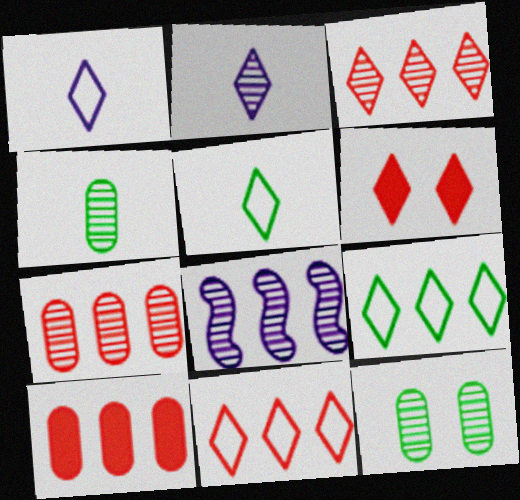[[2, 6, 9], 
[8, 9, 10]]